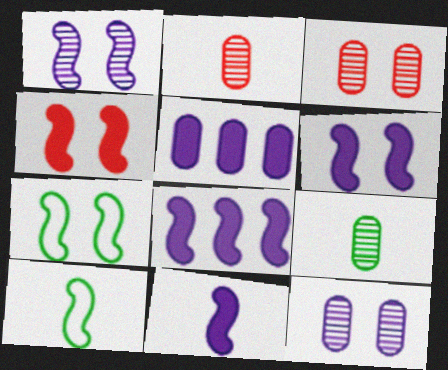[[1, 4, 7], 
[6, 8, 11]]